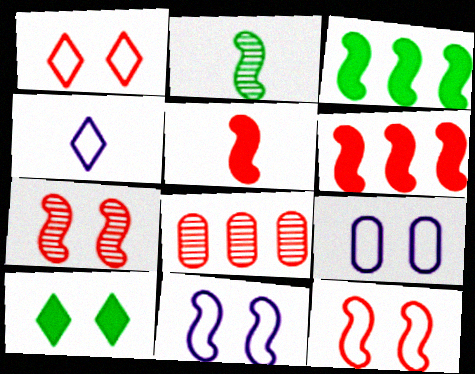[[1, 5, 8], 
[2, 6, 11], 
[7, 9, 10]]